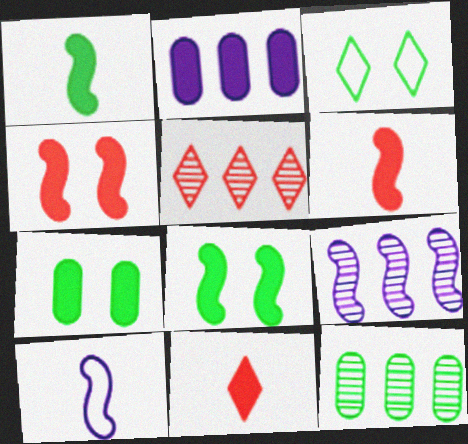[[1, 3, 12], 
[2, 8, 11], 
[5, 7, 10], 
[5, 9, 12]]